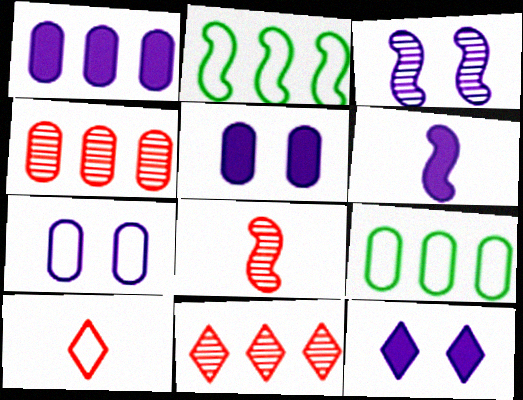[[1, 2, 11], 
[1, 4, 9], 
[1, 6, 12], 
[2, 7, 10], 
[3, 7, 12], 
[8, 9, 12]]